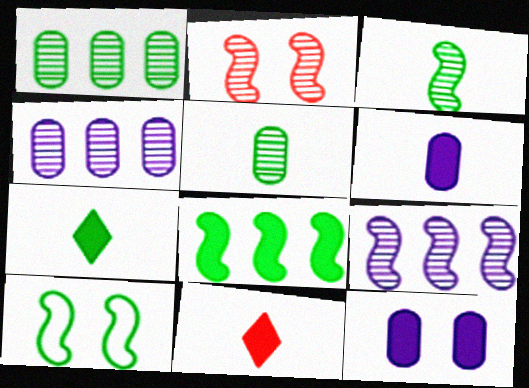[[1, 7, 10], 
[2, 3, 9], 
[3, 8, 10], 
[4, 10, 11], 
[8, 11, 12]]